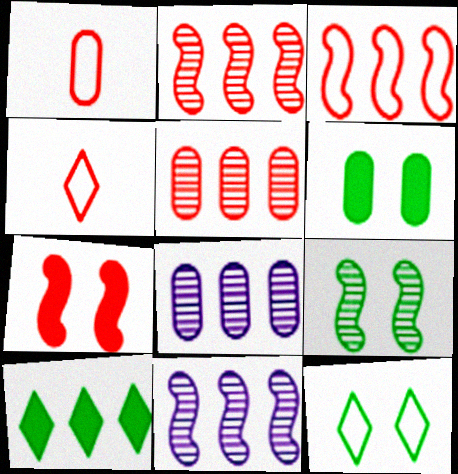[[1, 6, 8], 
[3, 8, 10], 
[4, 5, 7], 
[4, 6, 11], 
[6, 9, 12]]